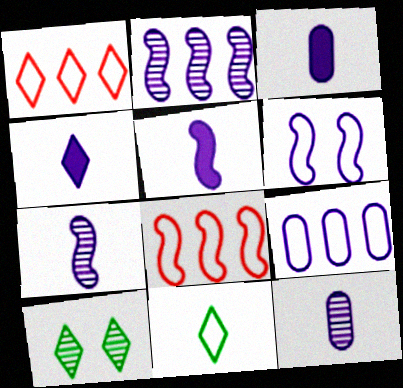[[1, 4, 10], 
[2, 5, 6], 
[3, 4, 5], 
[3, 8, 10]]